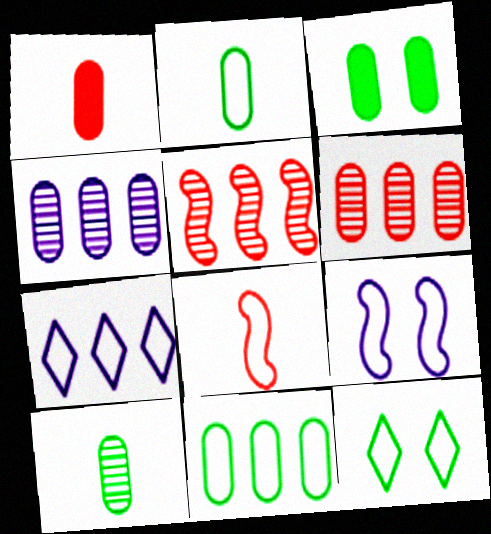[[3, 10, 11]]